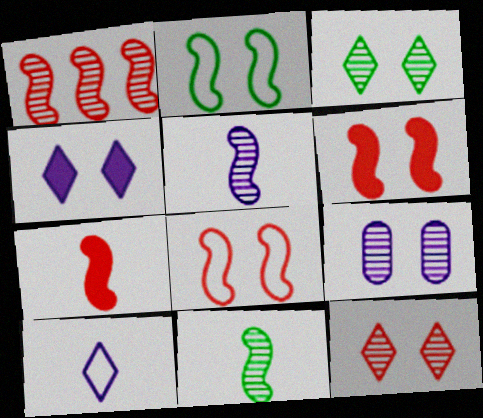[[1, 7, 8]]